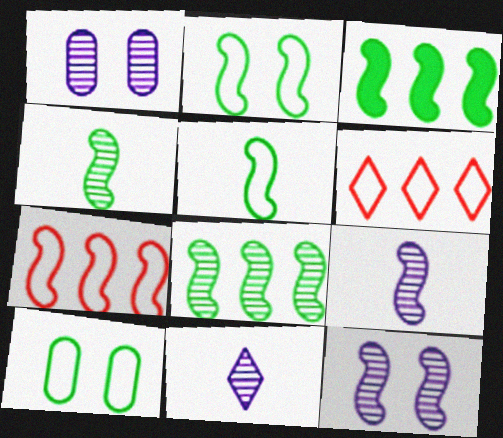[[2, 3, 4]]